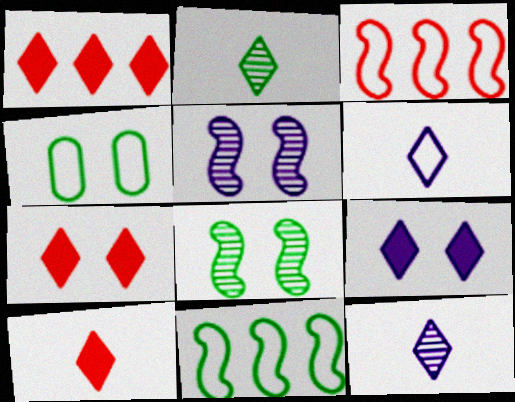[[1, 7, 10], 
[2, 6, 10], 
[3, 4, 6], 
[4, 5, 7]]